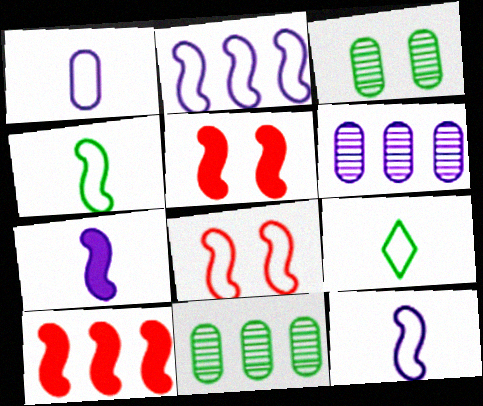[[2, 4, 8], 
[5, 6, 9]]